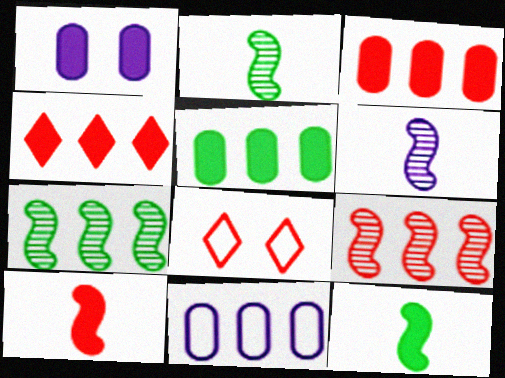[[1, 4, 12], 
[4, 7, 11], 
[5, 6, 8]]